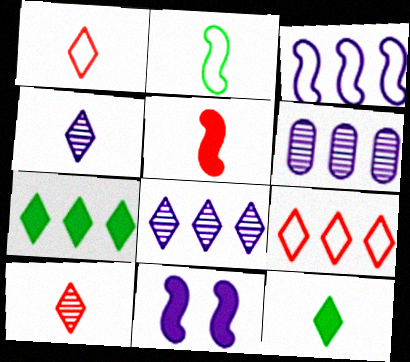[[1, 4, 12], 
[7, 8, 9]]